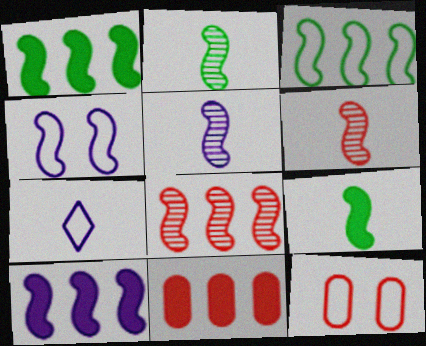[[1, 4, 6], 
[2, 5, 6], 
[3, 7, 12], 
[3, 8, 10], 
[4, 5, 10], 
[4, 8, 9]]